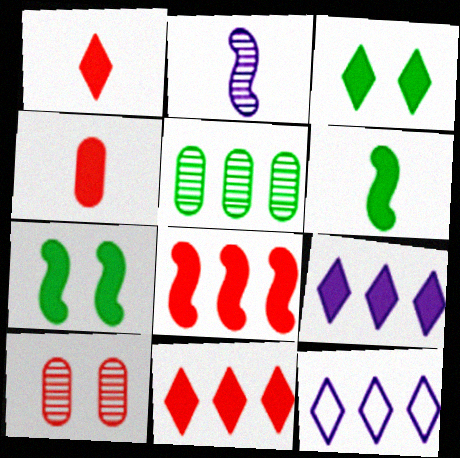[[1, 3, 9], 
[4, 7, 9], 
[5, 8, 12], 
[6, 10, 12]]